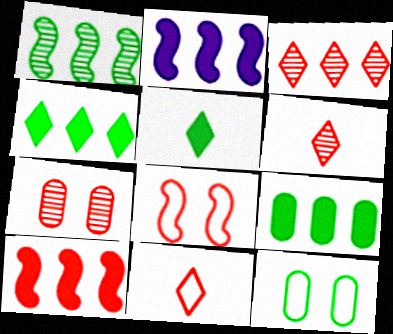[[1, 5, 12], 
[2, 6, 12], 
[7, 10, 11]]